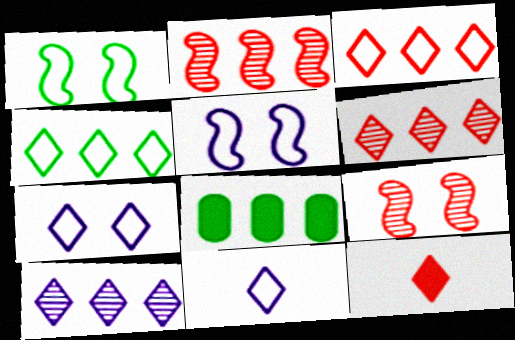[[8, 9, 11]]